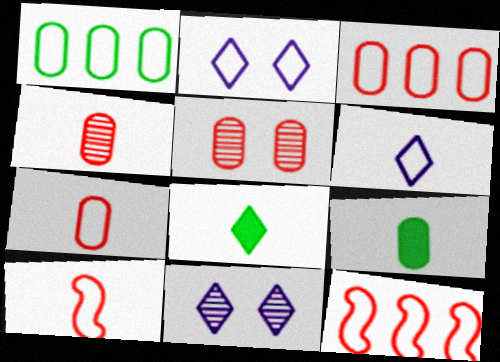[[1, 2, 10], 
[9, 11, 12]]